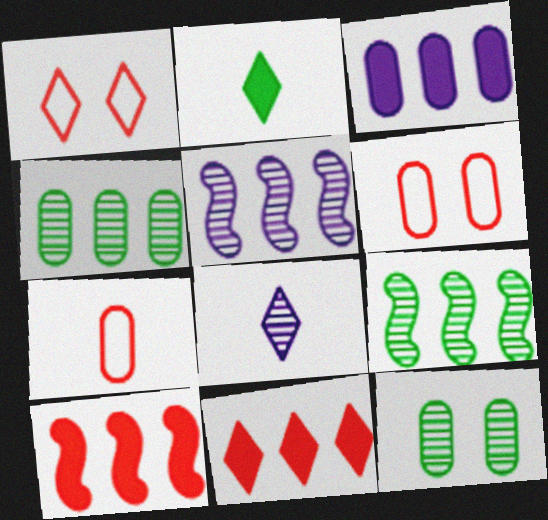[[2, 5, 6], 
[3, 7, 12]]